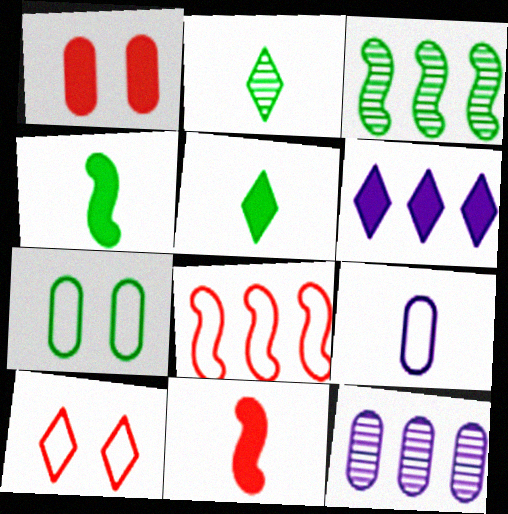[[1, 4, 6], 
[2, 6, 10], 
[2, 9, 11], 
[3, 5, 7], 
[4, 10, 12]]